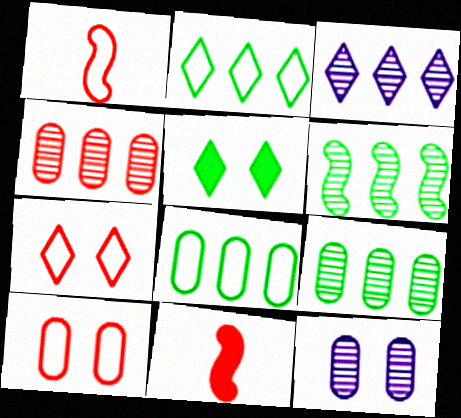[[2, 11, 12], 
[3, 4, 6], 
[4, 7, 11]]